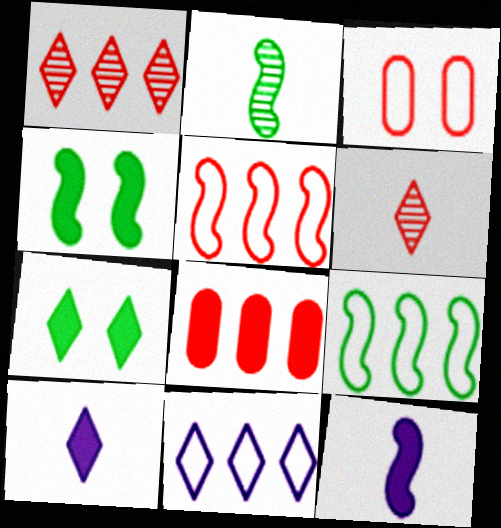[[1, 5, 8], 
[2, 4, 9], 
[4, 8, 10], 
[6, 7, 11], 
[7, 8, 12]]